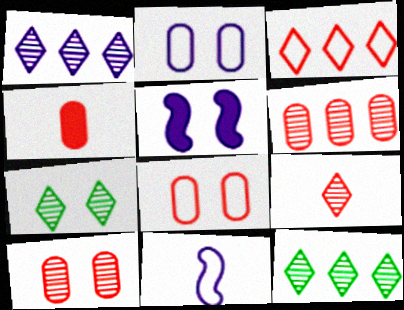[[1, 7, 9], 
[4, 6, 8], 
[5, 7, 8]]